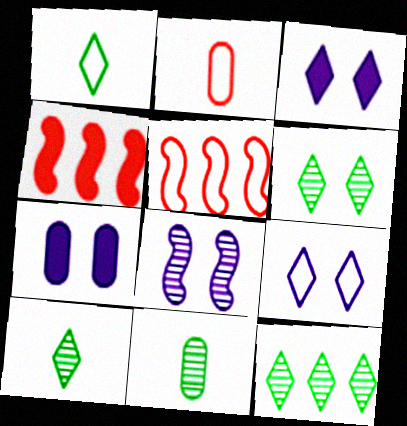[[3, 5, 11], 
[4, 9, 11], 
[5, 7, 10], 
[6, 10, 12], 
[7, 8, 9]]